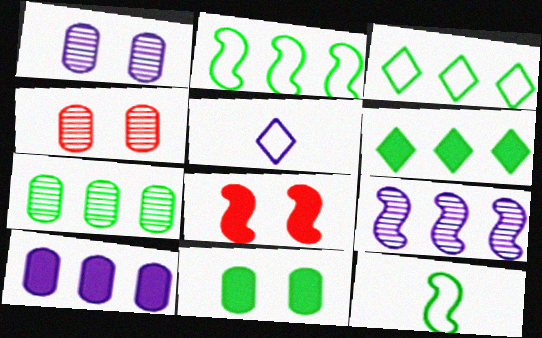[[2, 6, 7], 
[5, 7, 8], 
[8, 9, 12]]